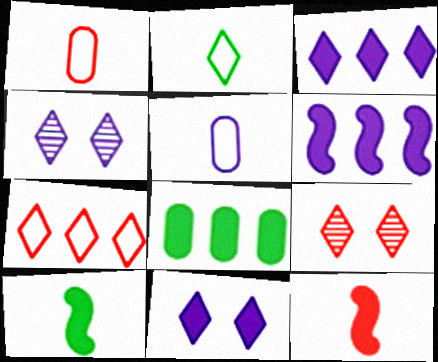[[2, 3, 9], 
[4, 5, 6], 
[8, 11, 12]]